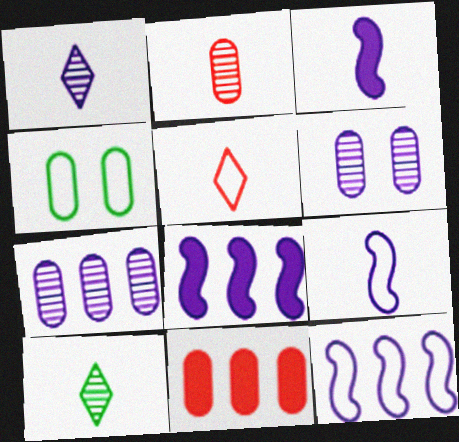[[4, 5, 12]]